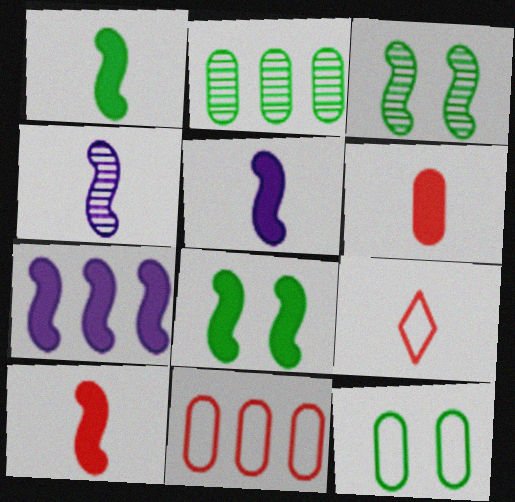[[1, 5, 10], 
[7, 8, 10]]